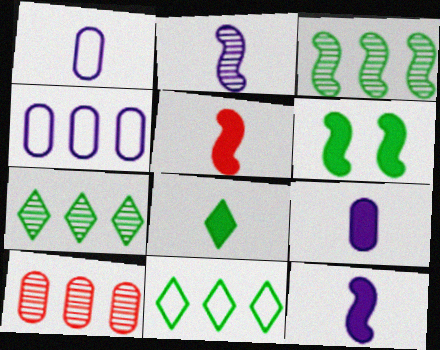[[5, 8, 9]]